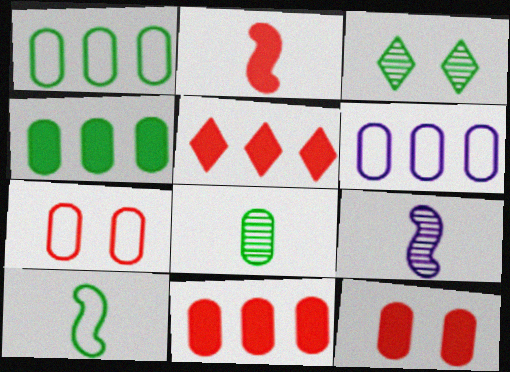[[2, 3, 6], 
[2, 5, 12], 
[2, 9, 10], 
[3, 4, 10], 
[6, 8, 12]]